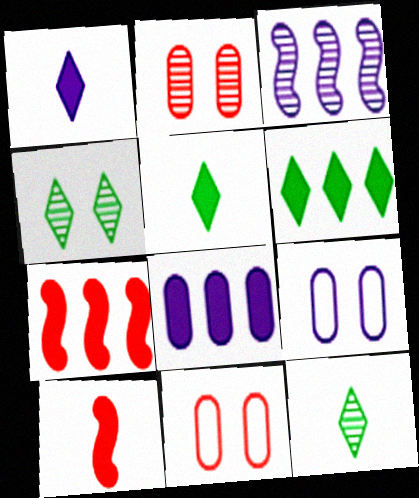[[1, 3, 9], 
[2, 3, 12], 
[3, 5, 11], 
[6, 7, 8], 
[7, 9, 12]]